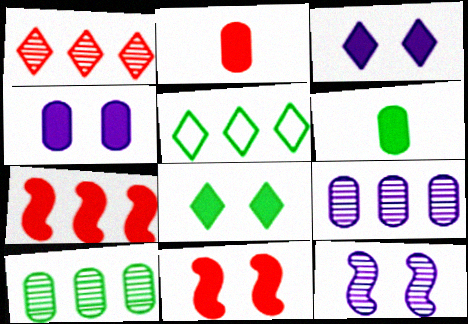[[2, 5, 12], 
[3, 6, 7], 
[4, 8, 11], 
[5, 7, 9]]